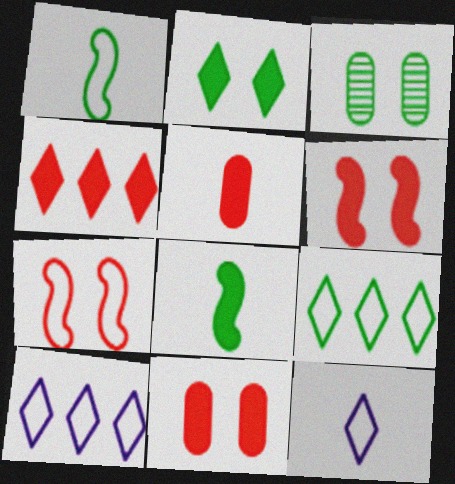[[3, 8, 9], 
[4, 5, 6]]